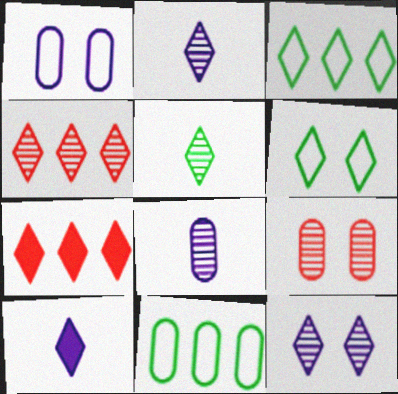[[2, 6, 7], 
[4, 5, 12], 
[4, 6, 10]]